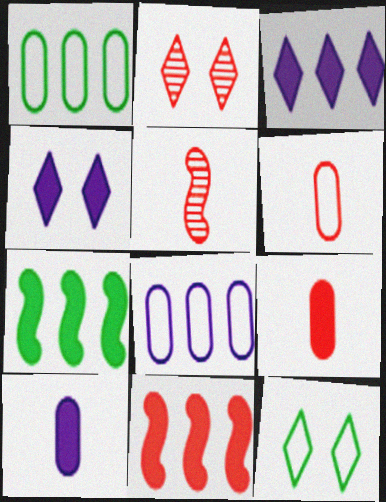[[1, 4, 5], 
[2, 4, 12], 
[2, 6, 11], 
[4, 7, 9]]